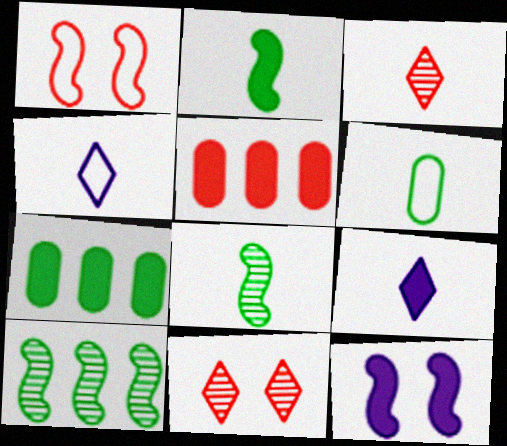[[1, 3, 5]]